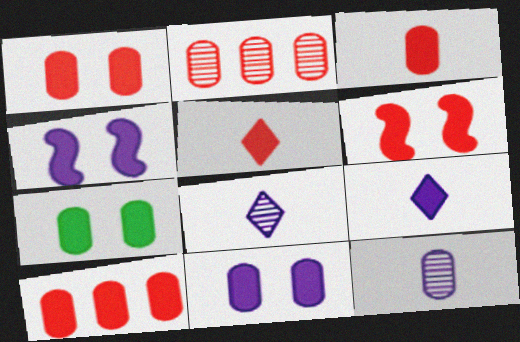[[1, 3, 10], 
[1, 7, 11], 
[5, 6, 10]]